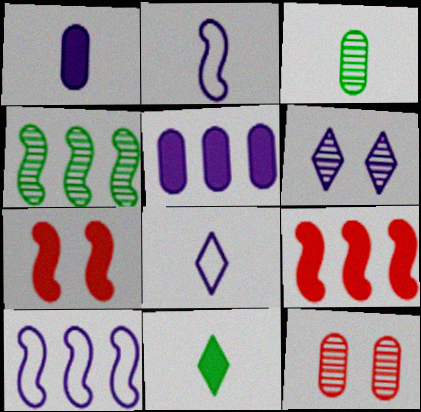[[1, 6, 10], 
[2, 4, 7], 
[2, 5, 6], 
[4, 9, 10], 
[5, 7, 11], 
[10, 11, 12]]